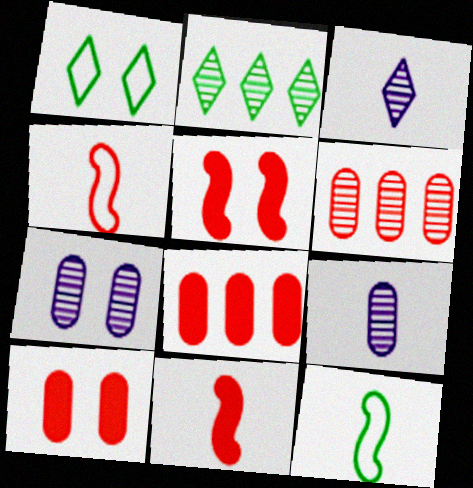[[1, 5, 7]]